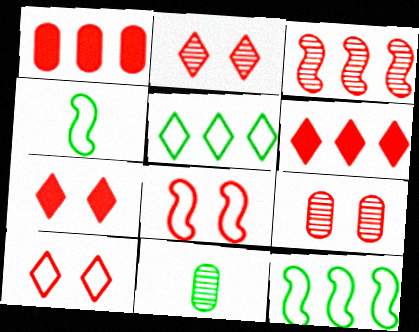[[2, 7, 10], 
[7, 8, 9]]